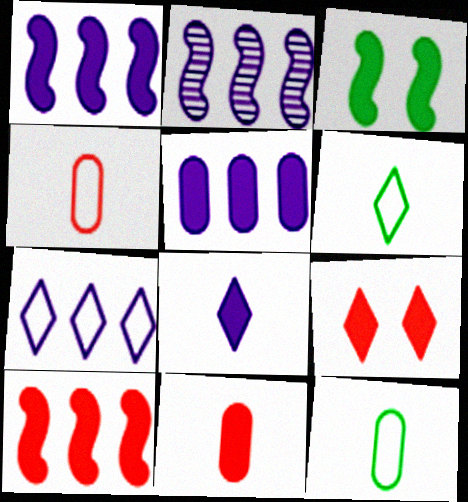[[2, 5, 7], 
[2, 9, 12], 
[9, 10, 11]]